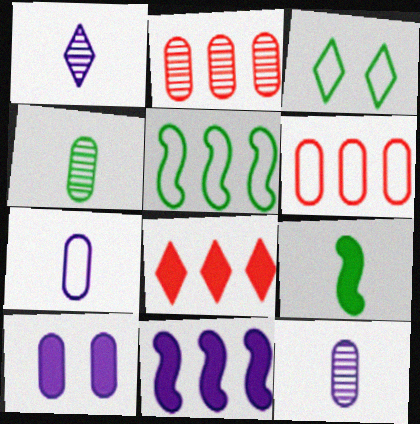[[1, 3, 8], 
[4, 6, 10], 
[8, 9, 10]]